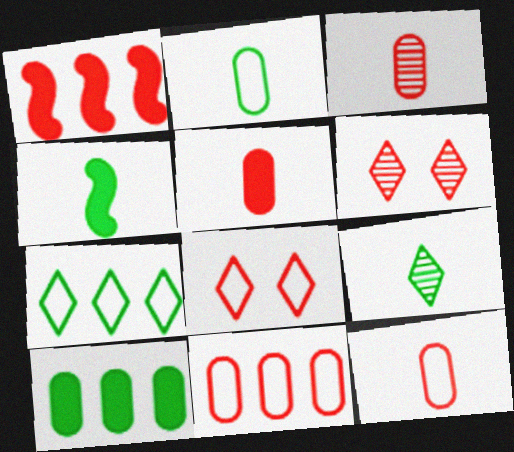[[1, 3, 8], 
[1, 6, 12], 
[2, 4, 9], 
[3, 5, 12]]